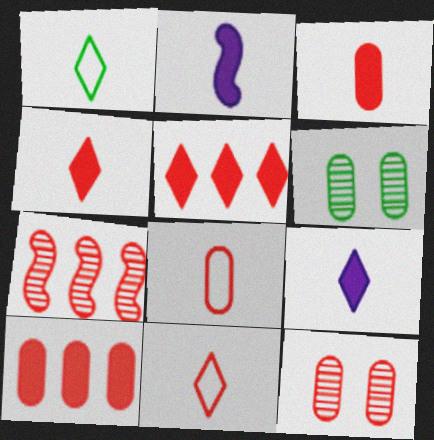[[8, 10, 12]]